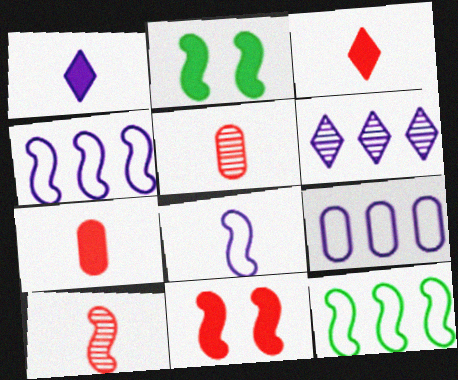[[2, 4, 10]]